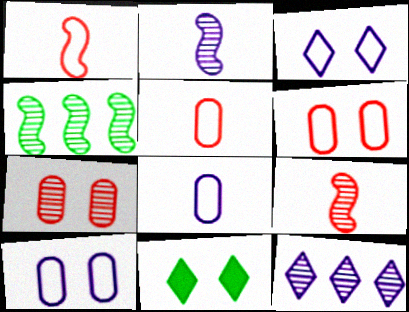[]